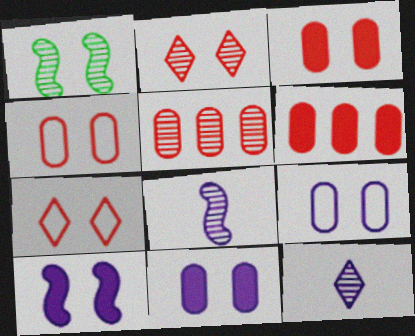[[1, 5, 12], 
[1, 7, 11]]